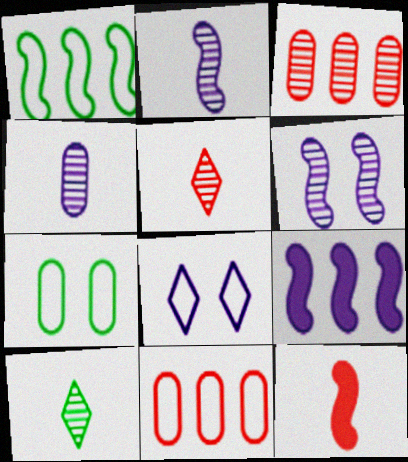[[1, 6, 12], 
[3, 6, 10], 
[4, 8, 9], 
[5, 7, 9]]